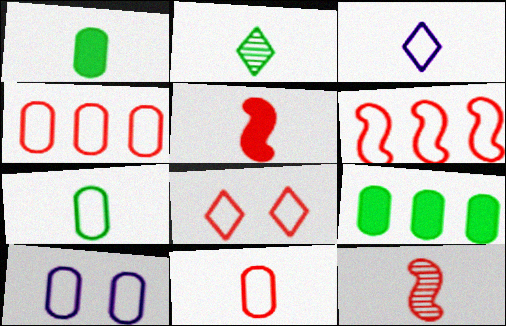[[1, 3, 12], 
[4, 7, 10], 
[6, 8, 11]]